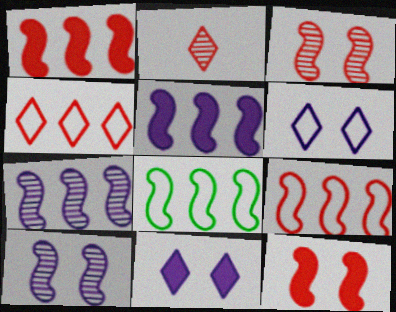[[1, 7, 8]]